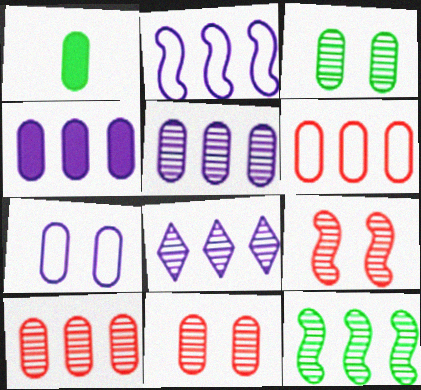[[1, 7, 10], 
[2, 4, 8], 
[8, 10, 12]]